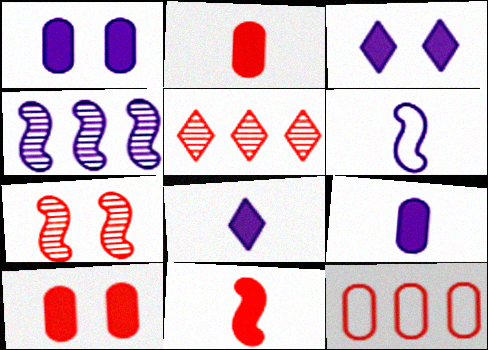[]